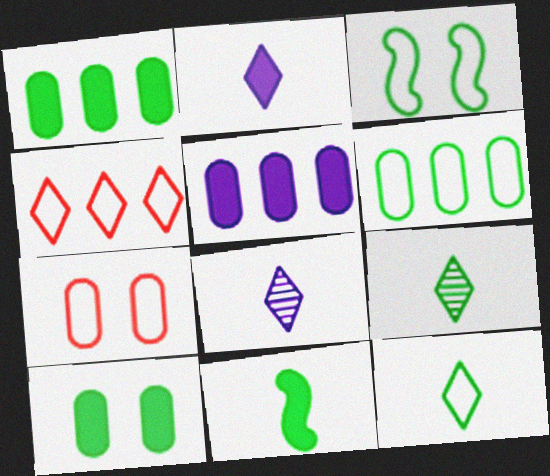[[1, 3, 9], 
[3, 6, 12]]